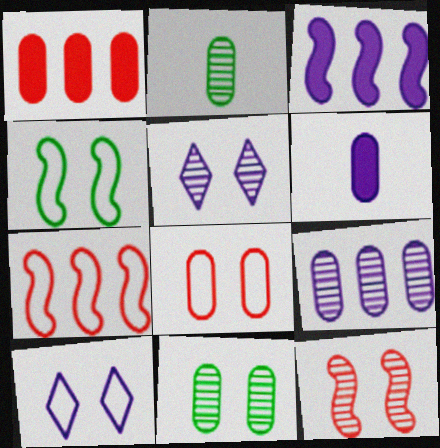[[4, 8, 10], 
[5, 11, 12]]